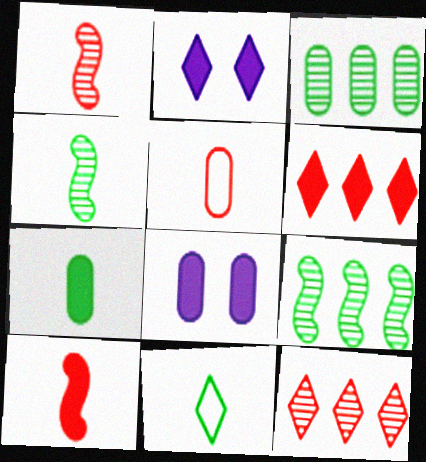[[2, 5, 9], 
[2, 11, 12], 
[3, 5, 8], 
[4, 7, 11]]